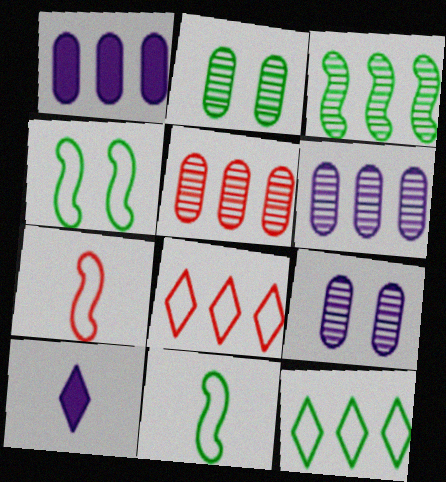[[1, 3, 8], 
[4, 5, 10]]